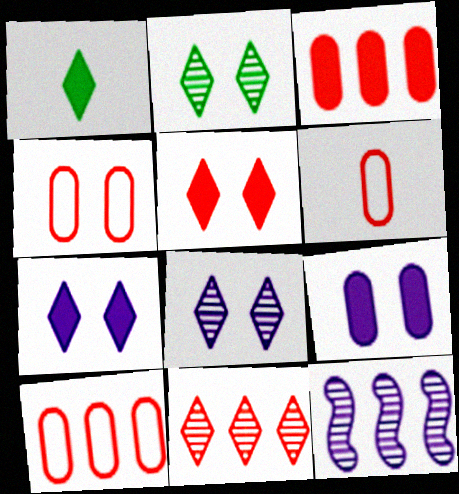[[1, 4, 12], 
[4, 6, 10]]